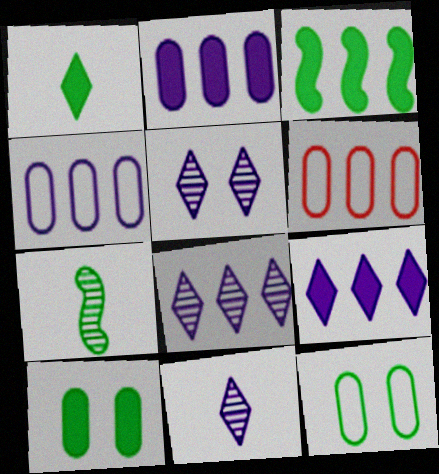[[1, 3, 10], 
[3, 6, 8], 
[5, 8, 11]]